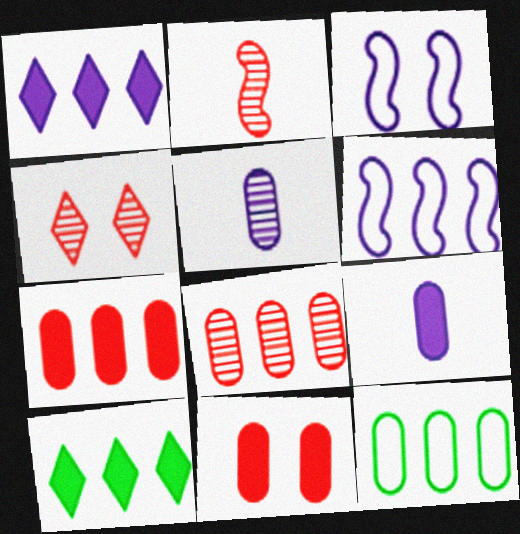[[1, 3, 5], 
[2, 4, 8], 
[5, 11, 12], 
[6, 8, 10]]